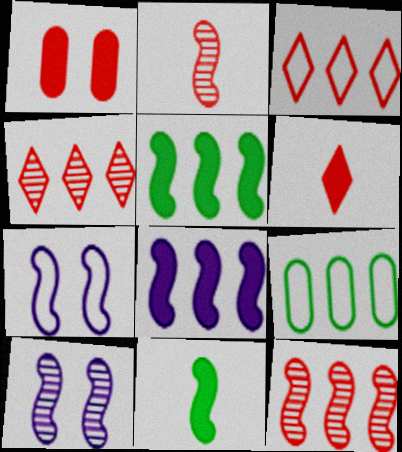[[1, 2, 3], 
[2, 5, 7], 
[4, 8, 9], 
[6, 9, 10], 
[7, 11, 12]]